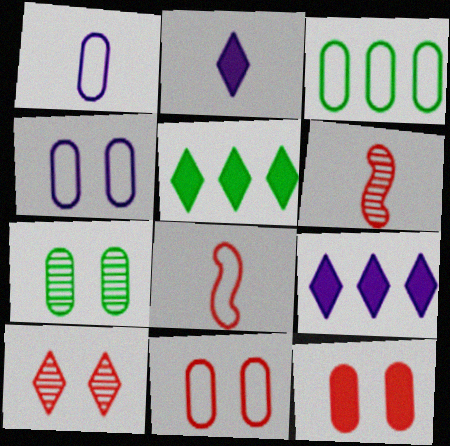[[1, 3, 11], 
[4, 5, 6], 
[4, 7, 12], 
[7, 8, 9]]